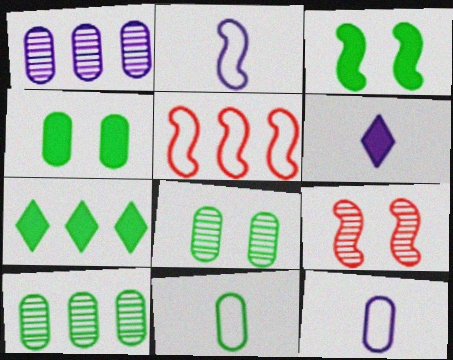[[1, 5, 7], 
[4, 10, 11], 
[5, 6, 8], 
[7, 9, 12]]